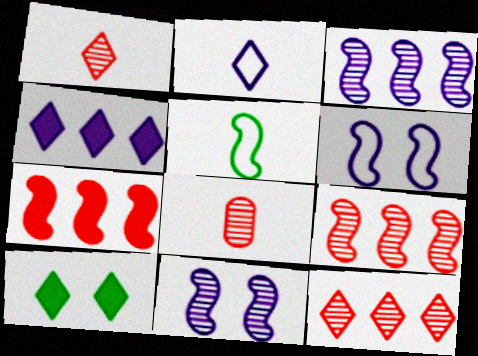[[2, 10, 12], 
[5, 7, 11]]